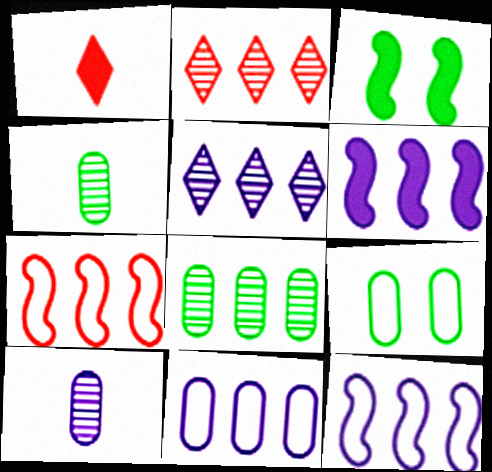[[5, 6, 11]]